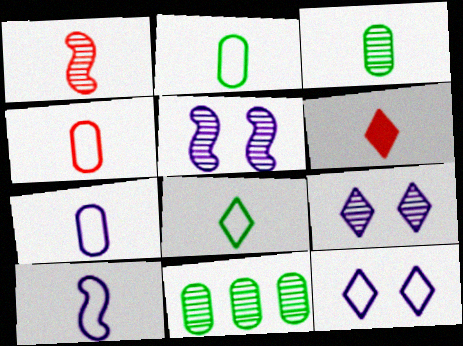[[1, 4, 6], 
[1, 9, 11], 
[2, 4, 7], 
[3, 6, 10], 
[4, 8, 10]]